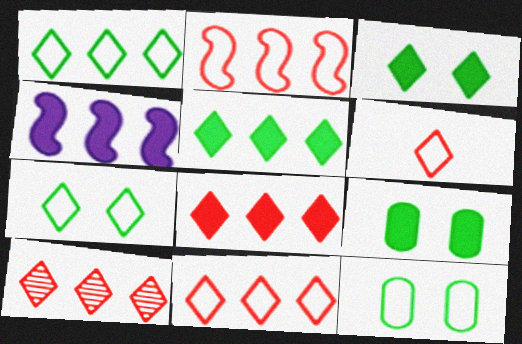[[8, 10, 11]]